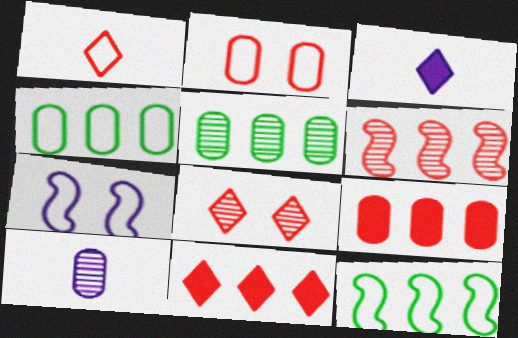[[1, 4, 7], 
[1, 8, 11]]